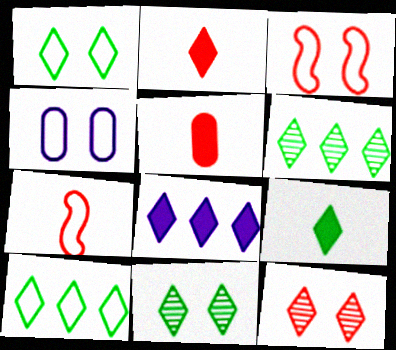[[1, 3, 4], 
[1, 6, 9], 
[4, 7, 10], 
[9, 10, 11]]